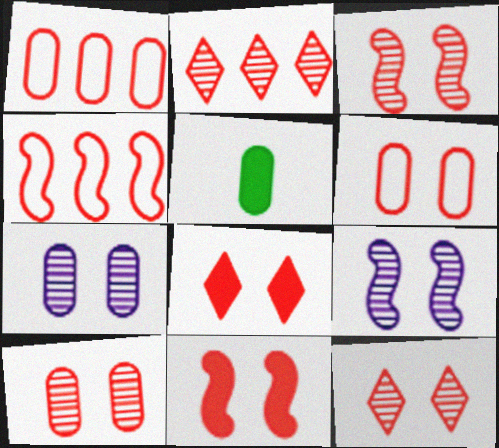[[1, 5, 7], 
[3, 6, 8], 
[3, 10, 12], 
[6, 11, 12]]